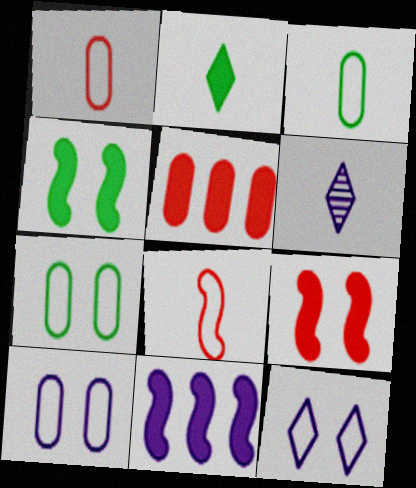[[6, 10, 11]]